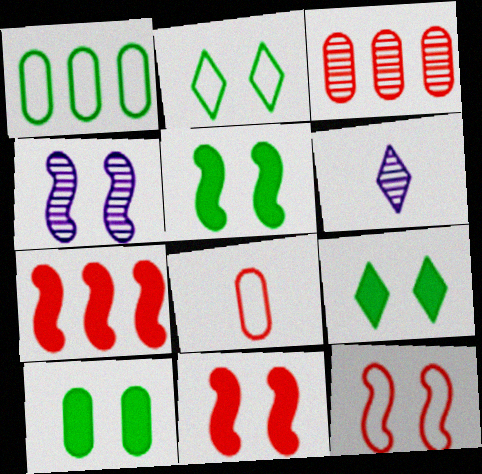[[1, 6, 11], 
[4, 5, 12], 
[5, 9, 10]]